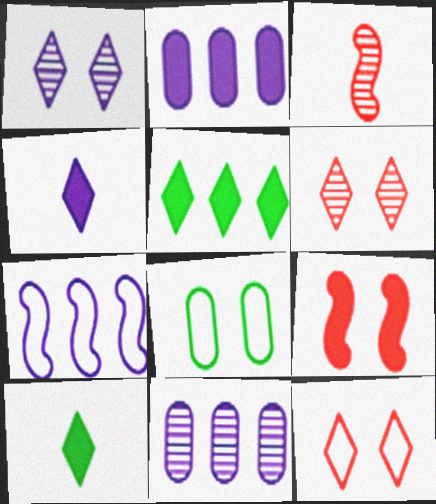[[1, 8, 9], 
[2, 9, 10]]